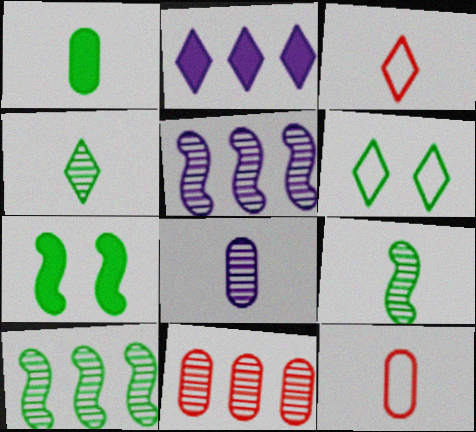[[1, 6, 10], 
[1, 8, 12]]